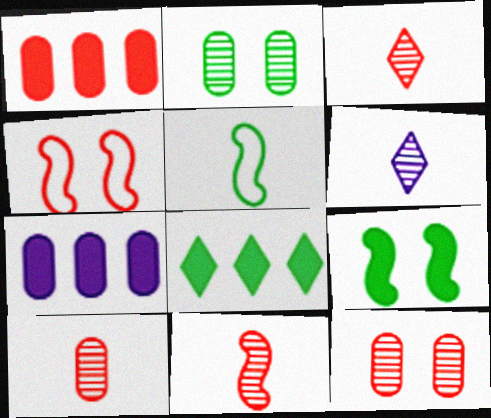[[1, 3, 4], 
[2, 5, 8], 
[3, 10, 11]]